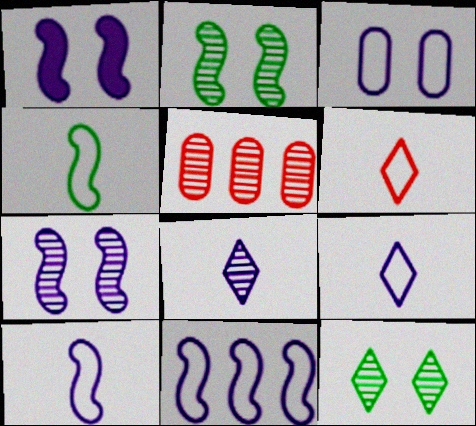[[2, 5, 8], 
[3, 9, 11]]